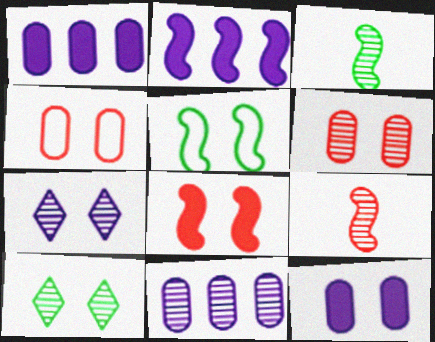[[2, 5, 9], 
[9, 10, 11]]